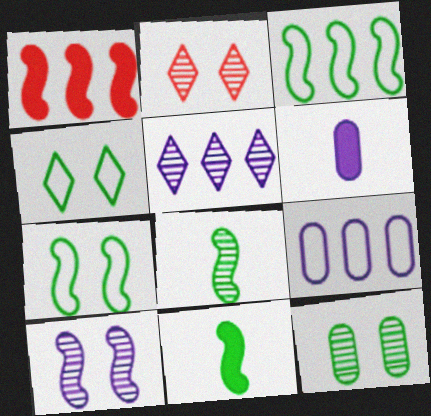[[2, 3, 6], 
[2, 9, 11], 
[2, 10, 12]]